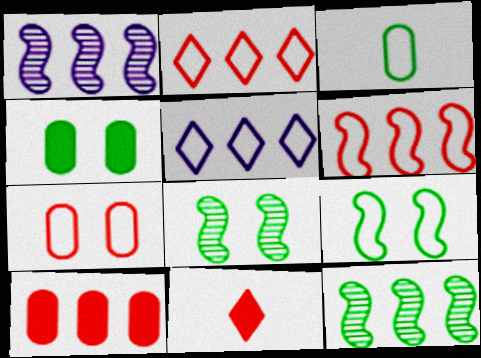[[5, 10, 12]]